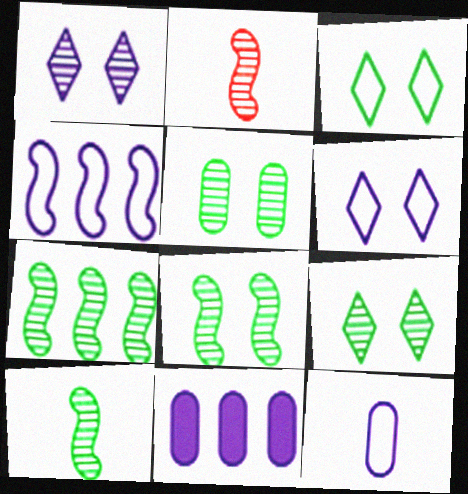[[2, 3, 11], 
[4, 6, 12], 
[5, 8, 9], 
[7, 8, 10]]